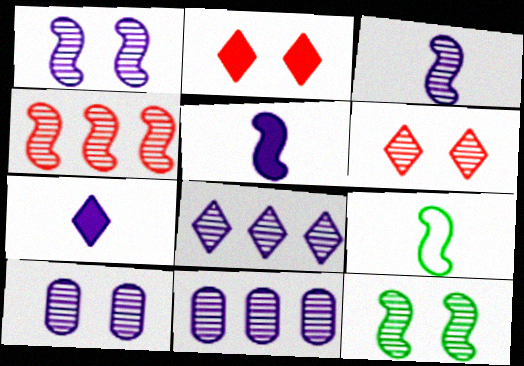[[2, 9, 11], 
[3, 4, 12], 
[3, 8, 10], 
[6, 10, 12]]